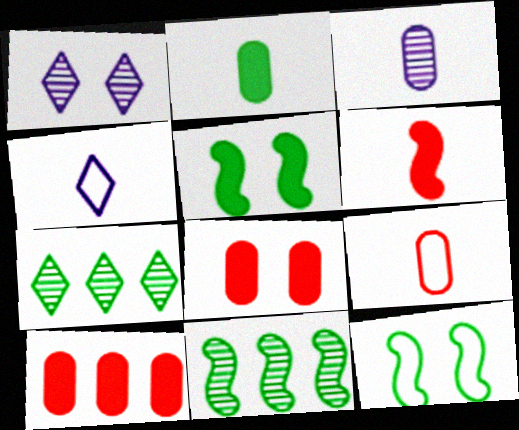[[1, 8, 12], 
[2, 3, 9], 
[2, 7, 12], 
[4, 8, 11]]